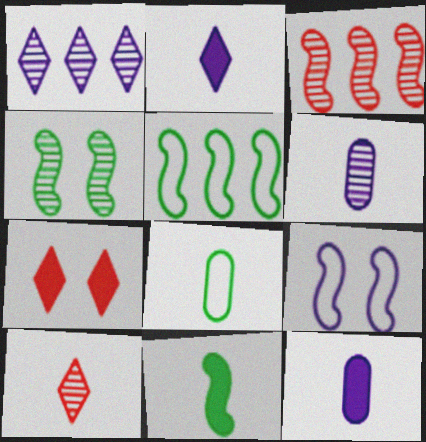[[1, 9, 12], 
[3, 9, 11], 
[4, 5, 11], 
[5, 6, 7]]